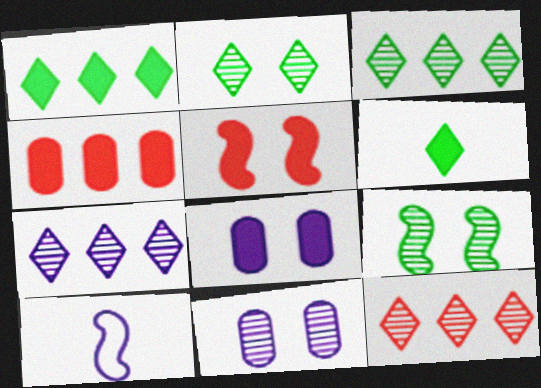[[2, 4, 10], 
[3, 7, 12], 
[7, 8, 10]]